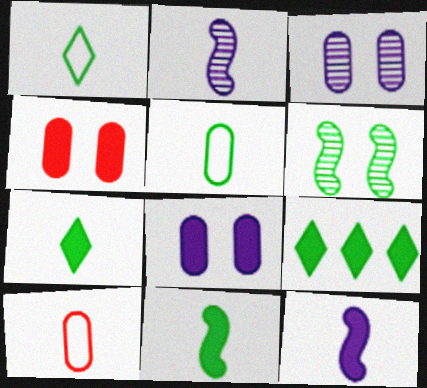[[2, 7, 10], 
[4, 9, 12], 
[5, 6, 9]]